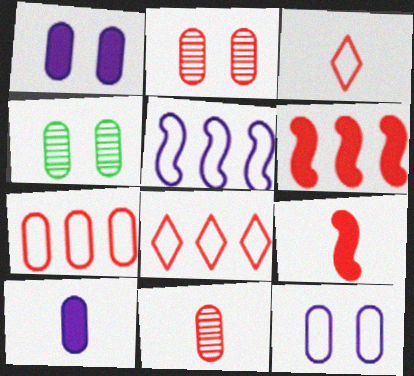[[2, 3, 6], 
[2, 8, 9], 
[3, 9, 11], 
[4, 7, 10]]